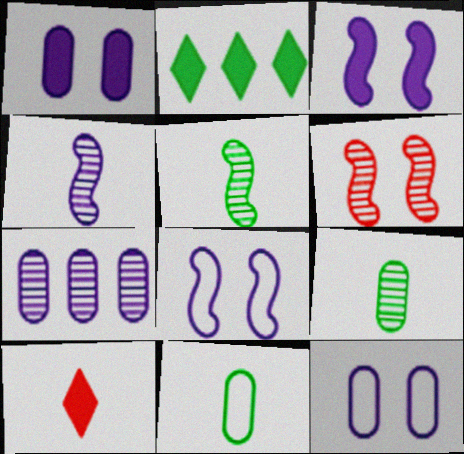[[4, 10, 11]]